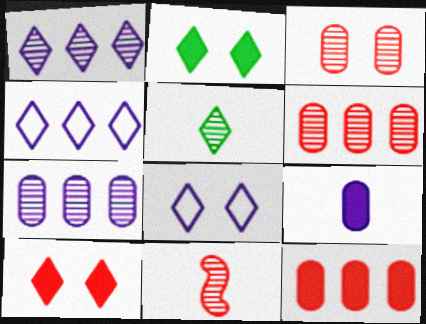[[4, 5, 10]]